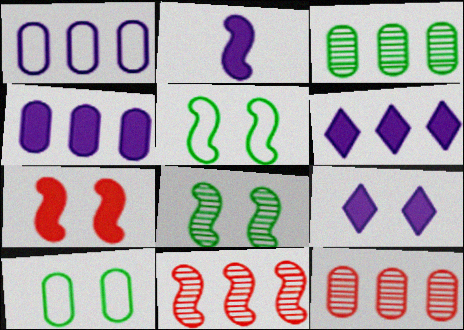[[2, 4, 9], 
[2, 5, 11]]